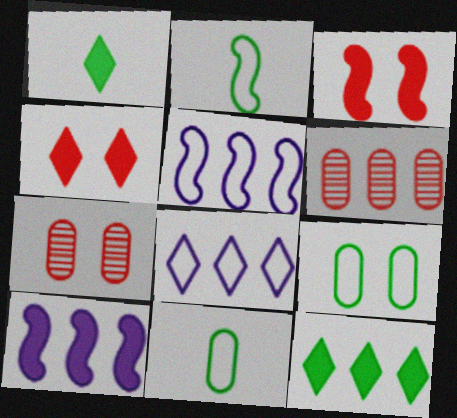[[1, 5, 7], 
[5, 6, 12]]